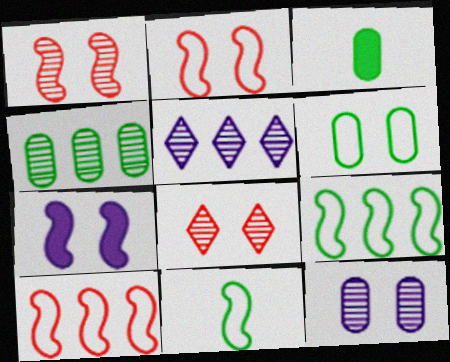[[2, 3, 5], 
[3, 4, 6], 
[6, 7, 8]]